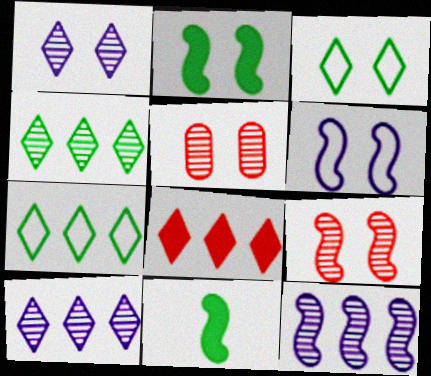[[2, 6, 9], 
[7, 8, 10]]